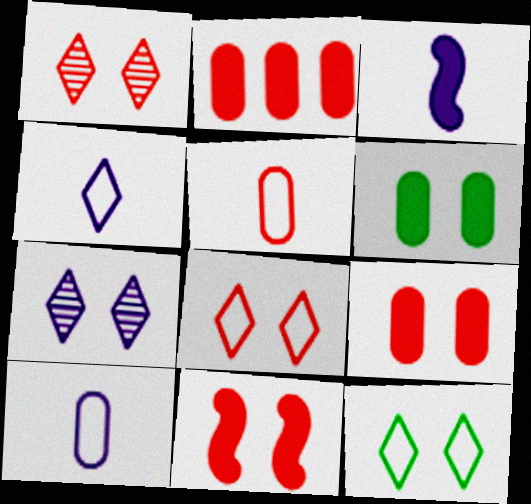[]